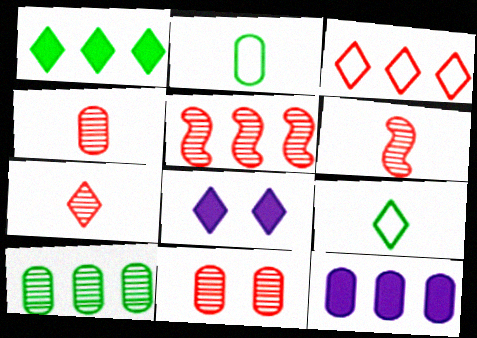[[2, 5, 8], 
[2, 11, 12], 
[4, 6, 7], 
[5, 7, 11]]